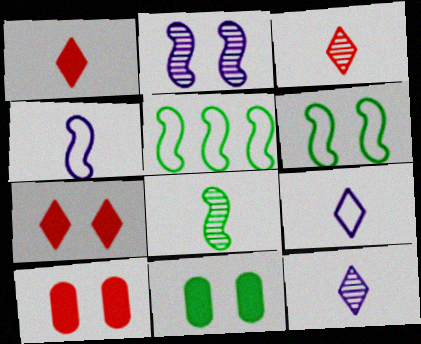[[5, 10, 12]]